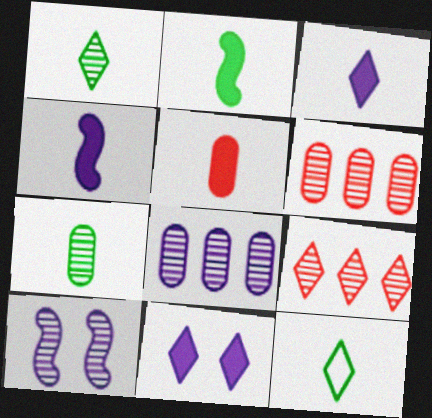[[1, 6, 10], 
[2, 3, 5], 
[2, 7, 12], 
[7, 9, 10], 
[9, 11, 12]]